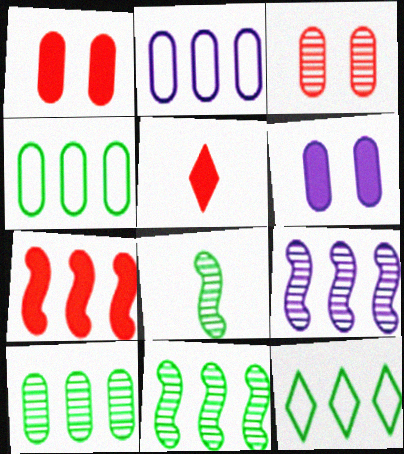[[1, 5, 7]]